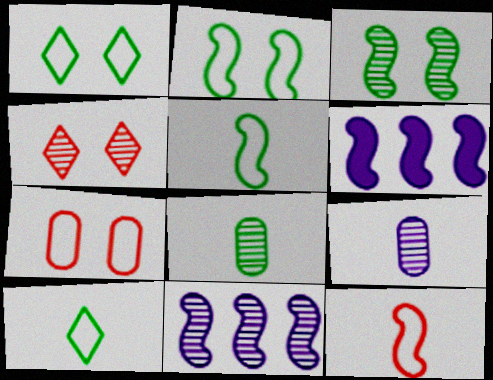[[3, 6, 12], 
[4, 8, 11]]